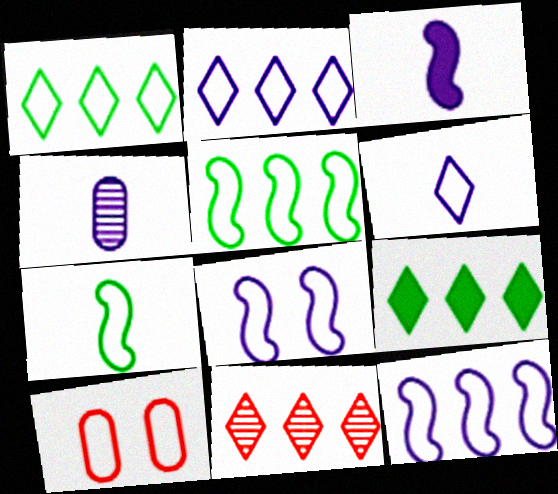[[2, 7, 10], 
[2, 9, 11], 
[3, 4, 6], 
[5, 6, 10]]